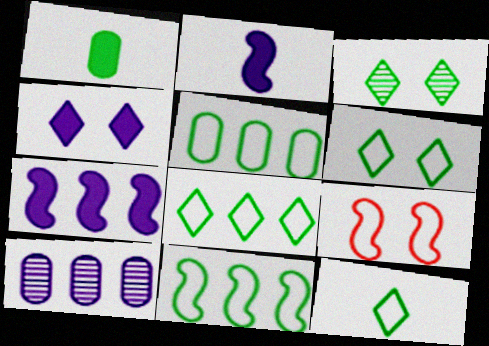[[1, 3, 11], 
[5, 8, 11], 
[6, 8, 12]]